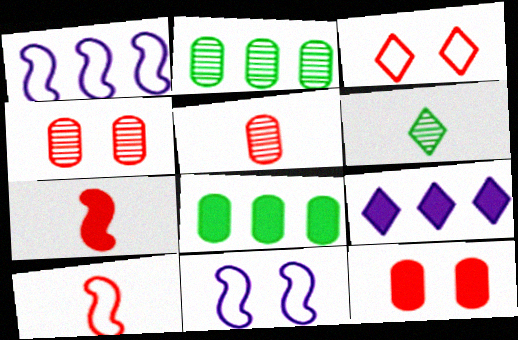[[1, 6, 12], 
[3, 6, 9]]